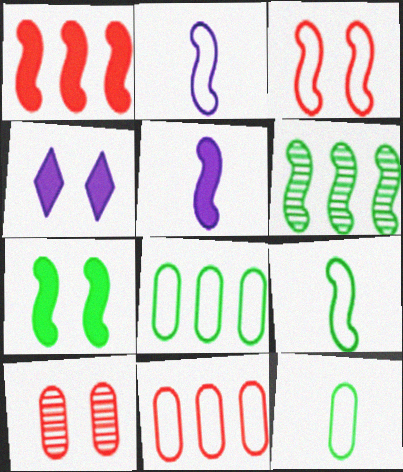[[1, 5, 7], 
[3, 5, 6], 
[6, 7, 9]]